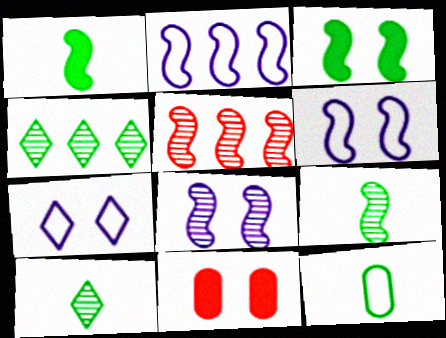[[1, 5, 6], 
[1, 10, 12], 
[2, 10, 11], 
[3, 4, 12], 
[5, 8, 9]]